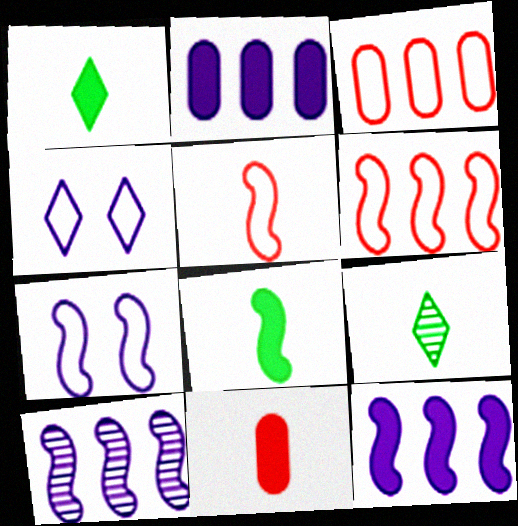[]